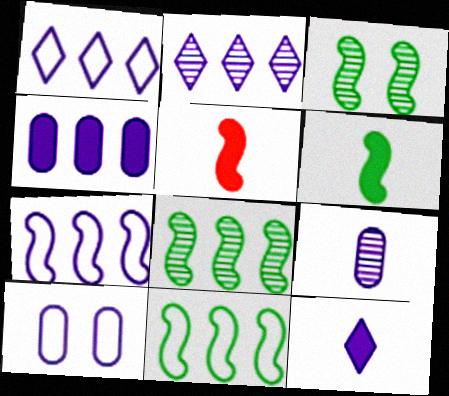[[2, 4, 7], 
[3, 5, 7], 
[3, 6, 11], 
[4, 9, 10]]